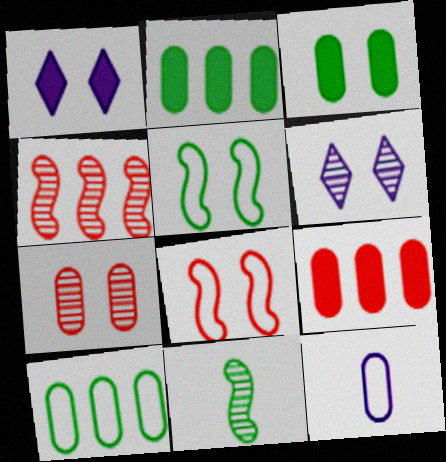[[1, 5, 7], 
[2, 7, 12], 
[3, 6, 8]]